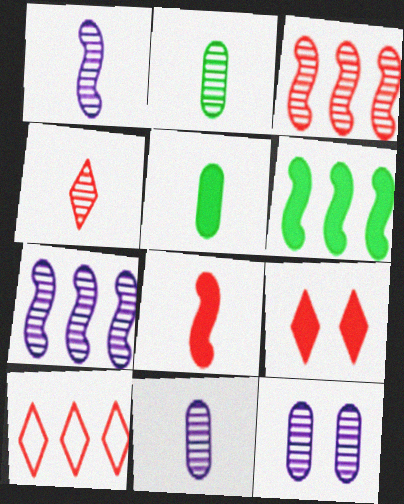[[1, 2, 4], 
[4, 9, 10]]